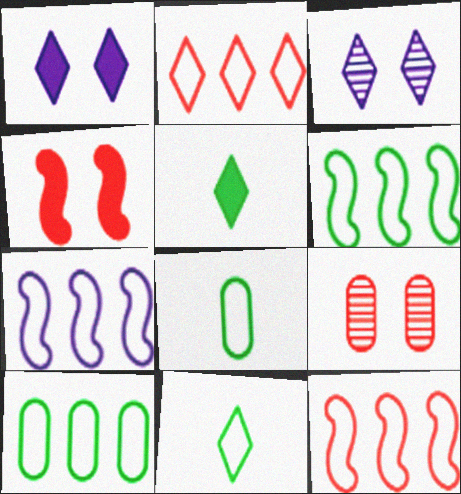[[2, 3, 5], 
[2, 7, 10], 
[5, 7, 9], 
[6, 7, 12]]